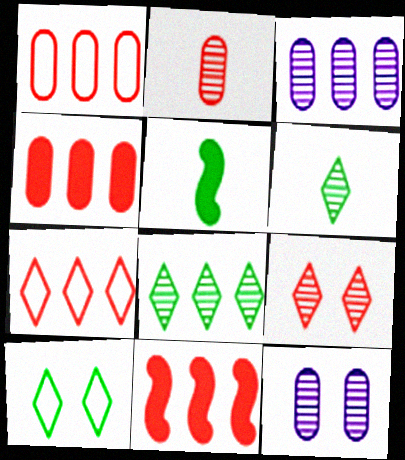[[5, 7, 12]]